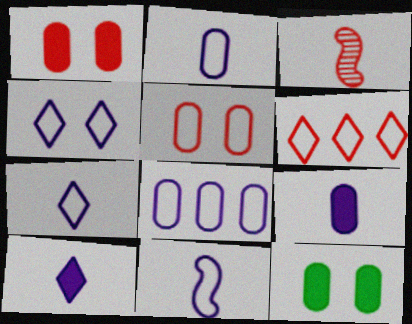[[1, 3, 6], 
[2, 7, 11], 
[4, 8, 11]]